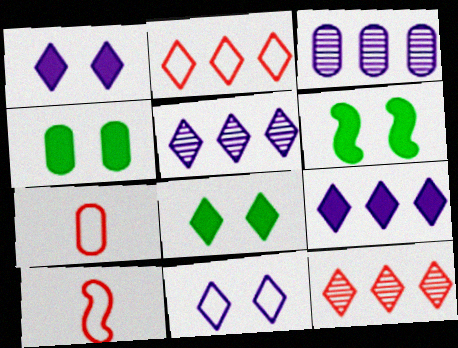[[3, 4, 7], 
[3, 8, 10], 
[4, 5, 10], 
[4, 6, 8], 
[5, 6, 7]]